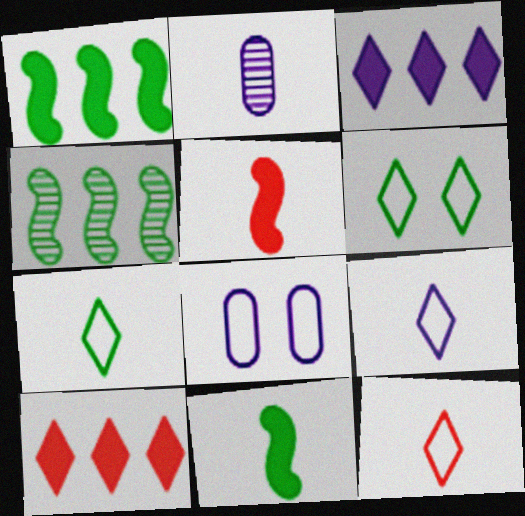[[2, 5, 7], 
[2, 11, 12], 
[7, 9, 12]]